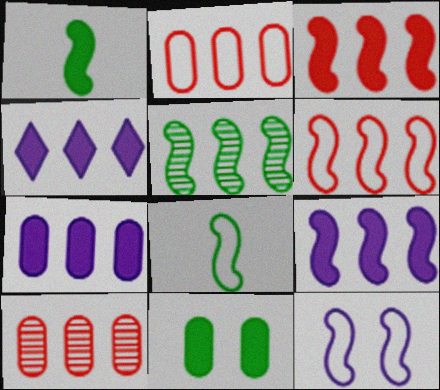[[2, 4, 5], 
[4, 7, 9], 
[5, 6, 9], 
[6, 8, 12]]